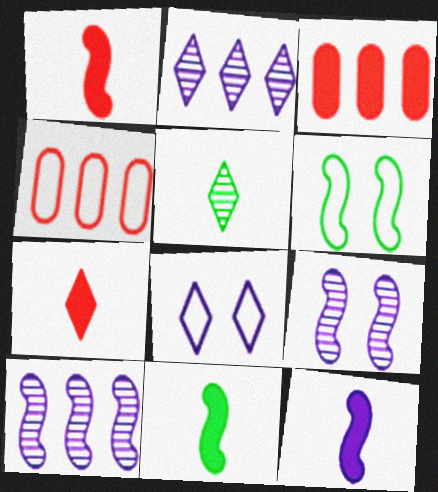[[1, 6, 10], 
[1, 11, 12]]